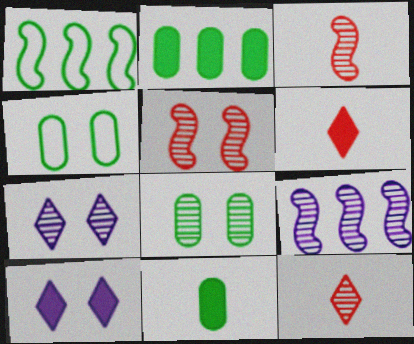[[4, 5, 10], 
[4, 6, 9], 
[5, 7, 8], 
[8, 9, 12]]